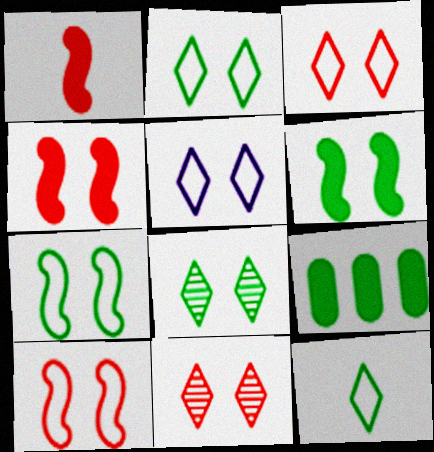[[2, 3, 5]]